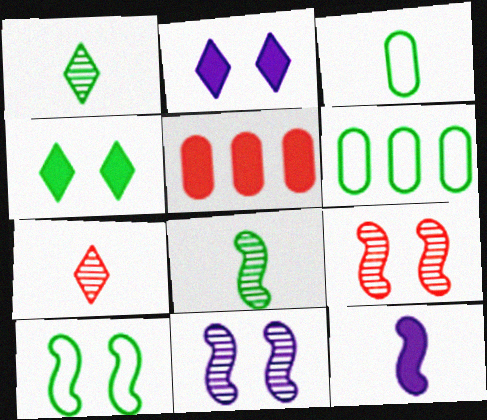[[3, 7, 12], 
[4, 5, 12], 
[4, 6, 8]]